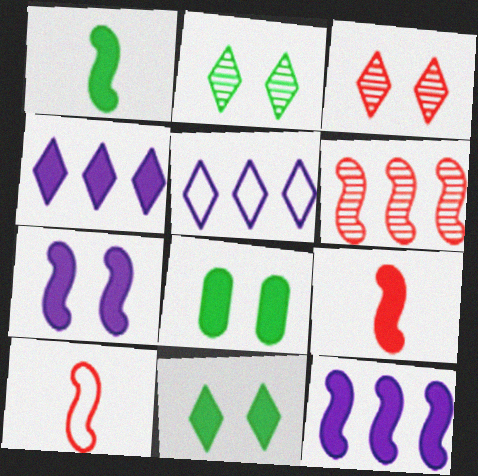[[4, 8, 9]]